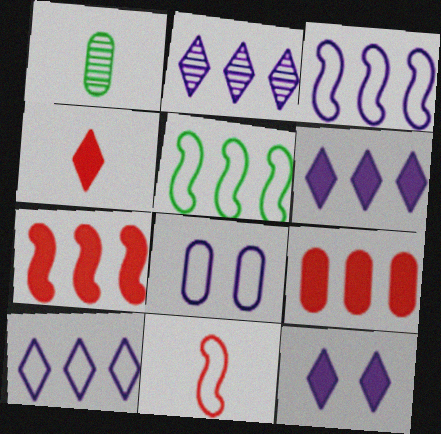[[1, 8, 9], 
[2, 5, 9], 
[2, 6, 10]]